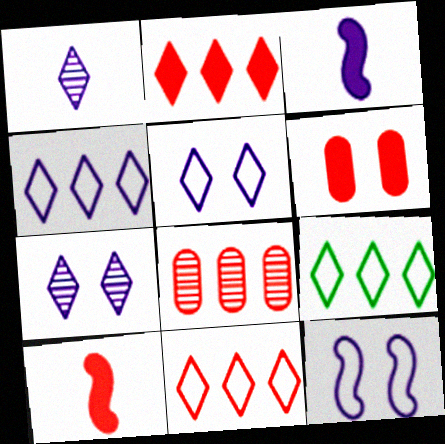[[2, 6, 10], 
[4, 9, 11]]